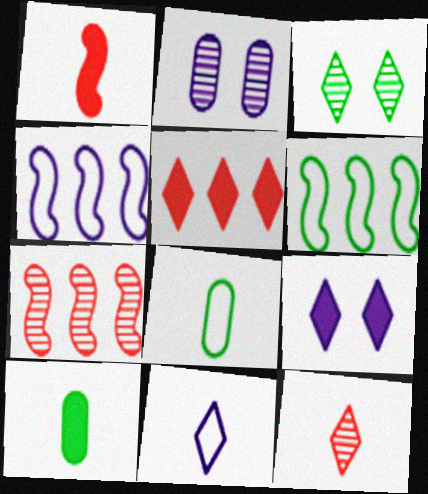[[3, 5, 11], 
[3, 6, 10], 
[7, 8, 9]]